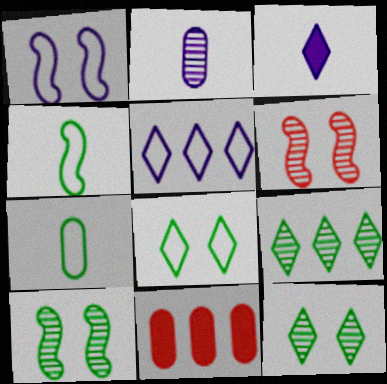[[2, 6, 9]]